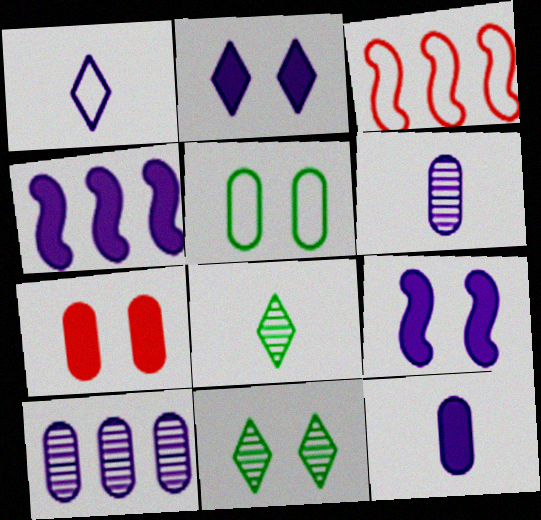[[1, 3, 5], 
[1, 9, 10], 
[2, 4, 12], 
[3, 11, 12]]